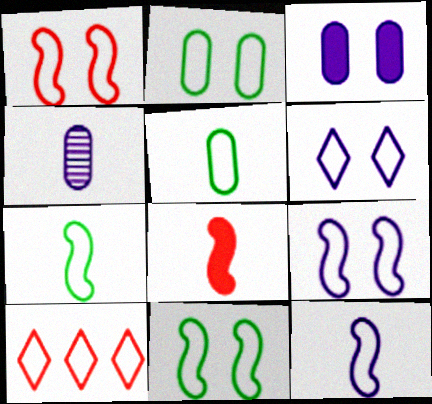[[1, 2, 6], 
[1, 9, 11], 
[2, 10, 12], 
[5, 9, 10]]